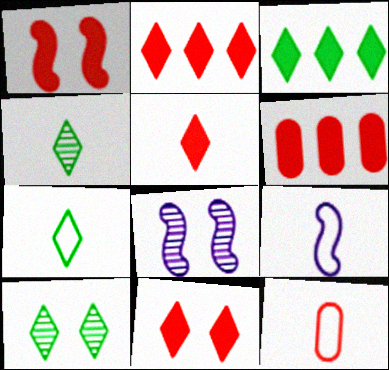[[1, 5, 6], 
[2, 5, 11], 
[3, 7, 10], 
[3, 8, 12], 
[6, 7, 8], 
[6, 9, 10], 
[7, 9, 12]]